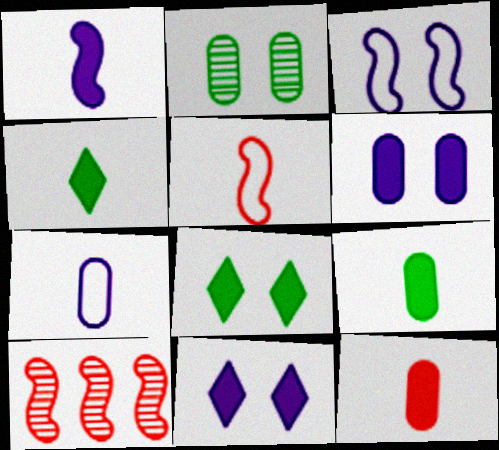[[1, 4, 12], 
[7, 8, 10]]